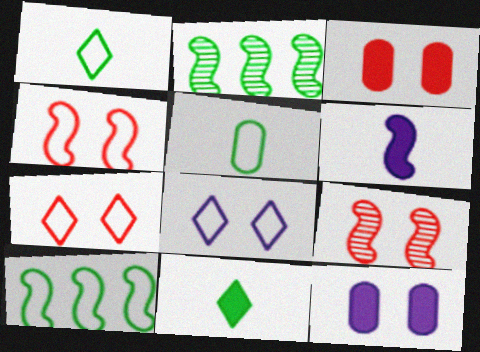[[2, 4, 6], 
[3, 7, 9], 
[6, 9, 10]]